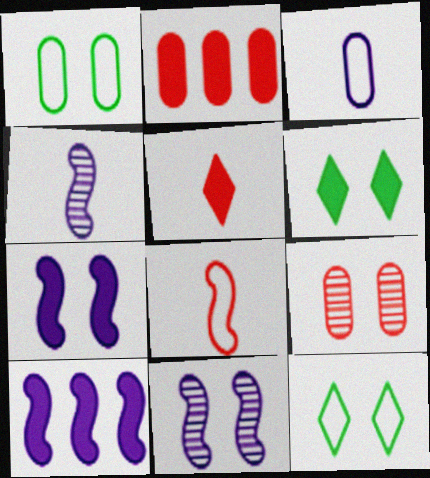[[2, 4, 12], 
[7, 9, 12]]